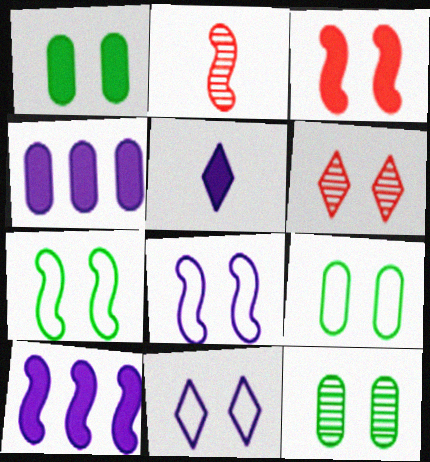[[1, 6, 8], 
[1, 9, 12], 
[2, 7, 10], 
[3, 11, 12]]